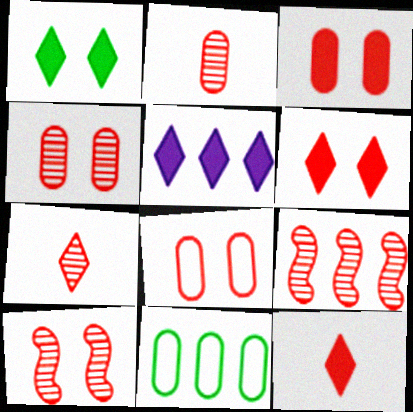[[1, 5, 12], 
[3, 4, 8], 
[4, 7, 9], 
[5, 9, 11], 
[6, 8, 10], 
[8, 9, 12]]